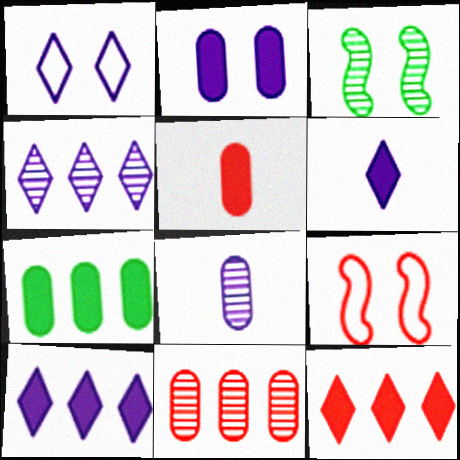[[1, 4, 6], 
[2, 5, 7]]